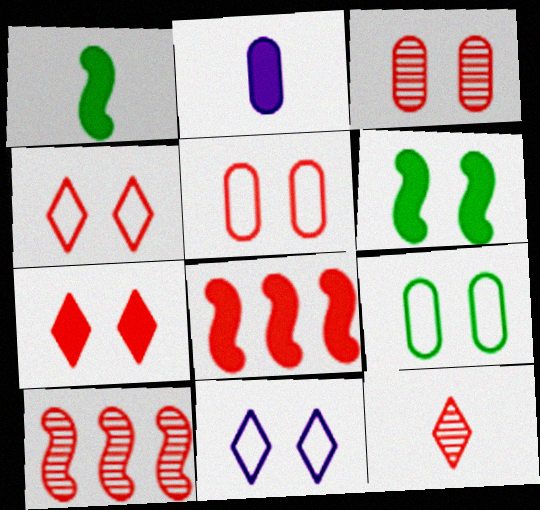[[3, 6, 11], 
[3, 10, 12], 
[5, 8, 12]]